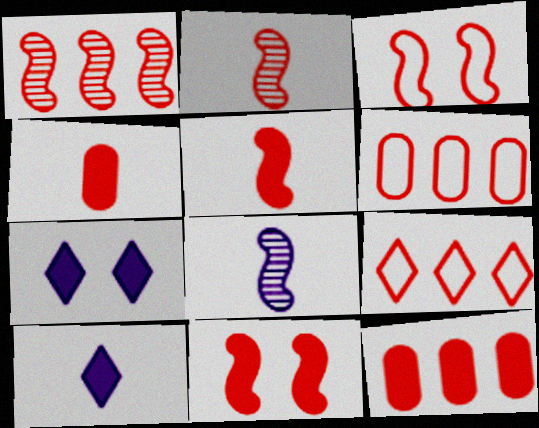[[1, 3, 5], 
[1, 9, 12]]